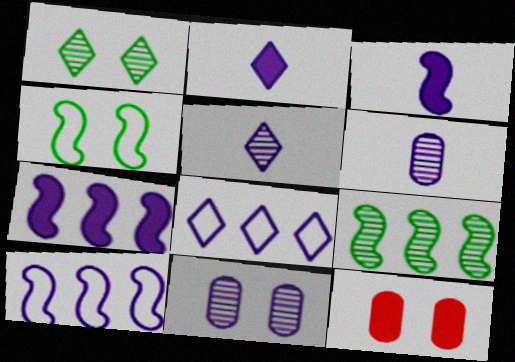[[2, 10, 11], 
[3, 8, 11]]